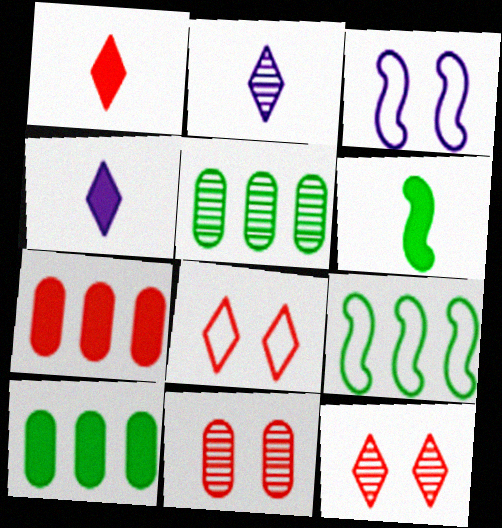[[1, 3, 5], 
[4, 9, 11]]